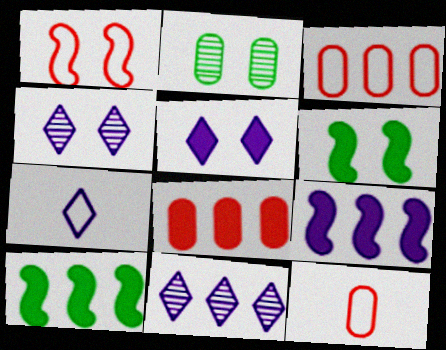[[1, 2, 5], 
[3, 10, 11], 
[4, 10, 12], 
[5, 7, 11], 
[6, 11, 12]]